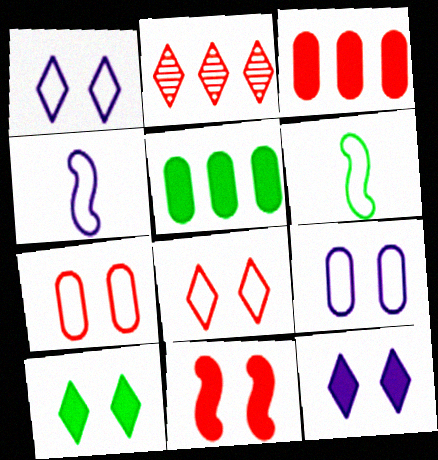[]